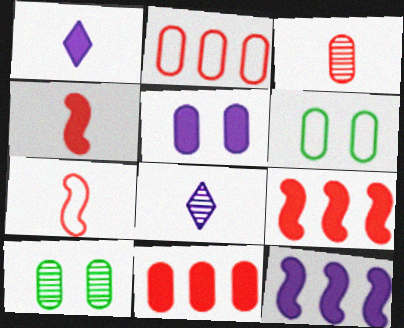[[1, 5, 12], 
[6, 8, 9]]